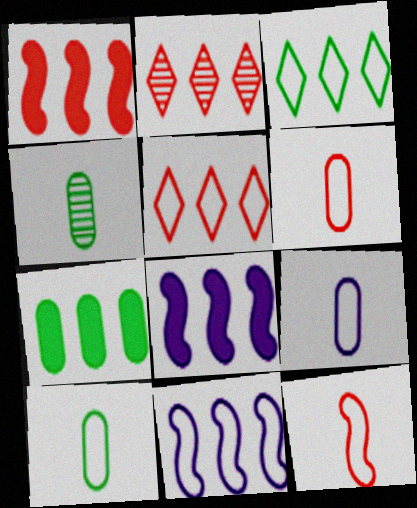[[2, 7, 11], 
[6, 9, 10]]